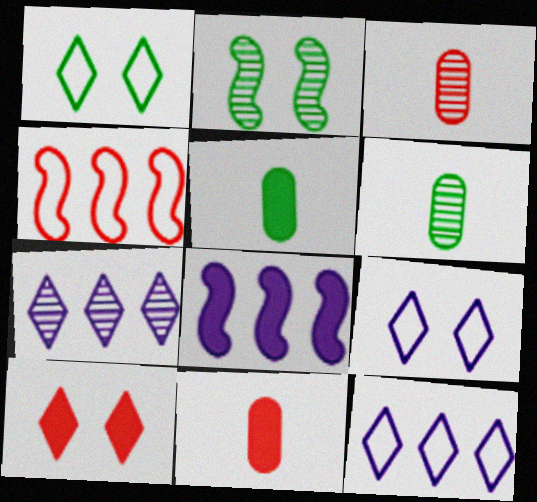[[1, 3, 8], 
[2, 3, 7], 
[2, 11, 12], 
[3, 4, 10], 
[5, 8, 10]]